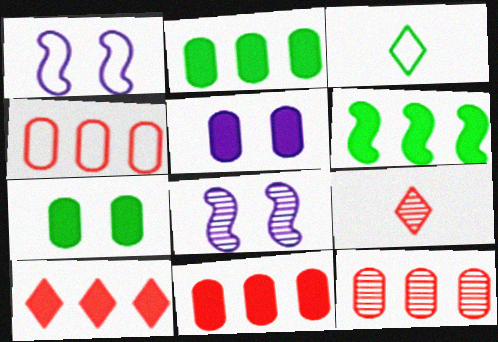[[1, 2, 9], 
[1, 3, 4], 
[3, 8, 11], 
[4, 11, 12]]